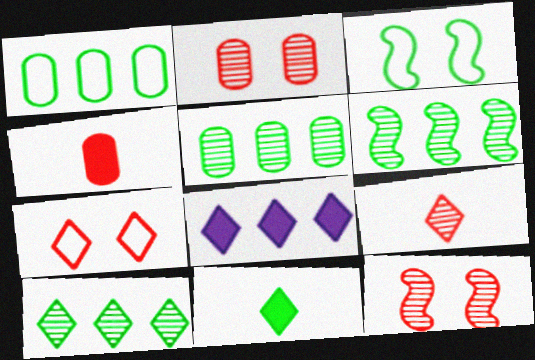[[3, 5, 11], 
[5, 6, 10]]